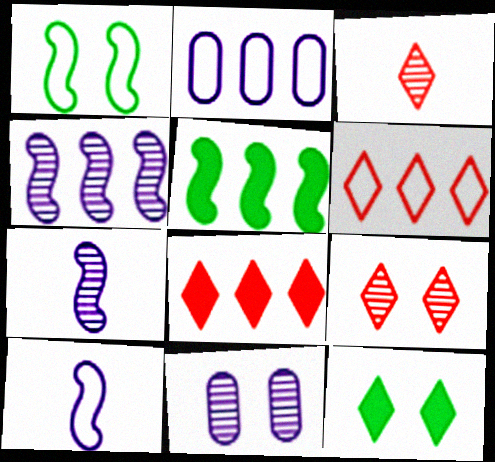[]